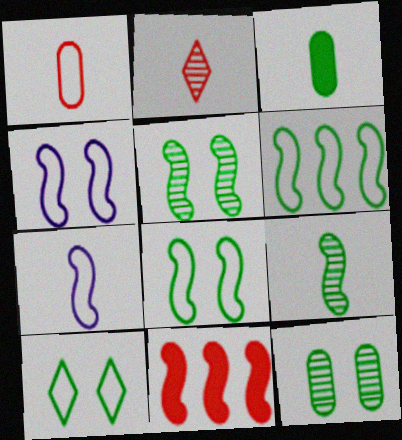[[2, 3, 7], 
[4, 9, 11], 
[5, 7, 11]]